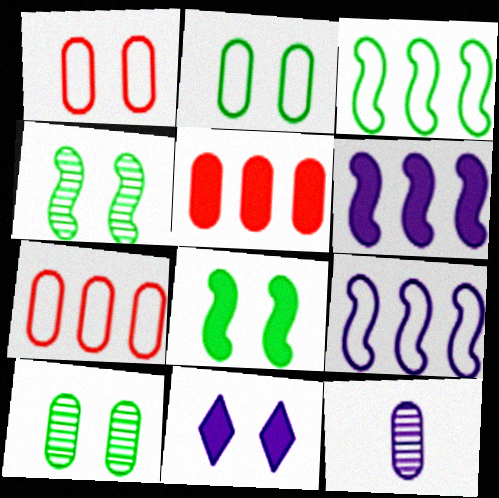[[1, 4, 11], 
[2, 5, 12], 
[9, 11, 12]]